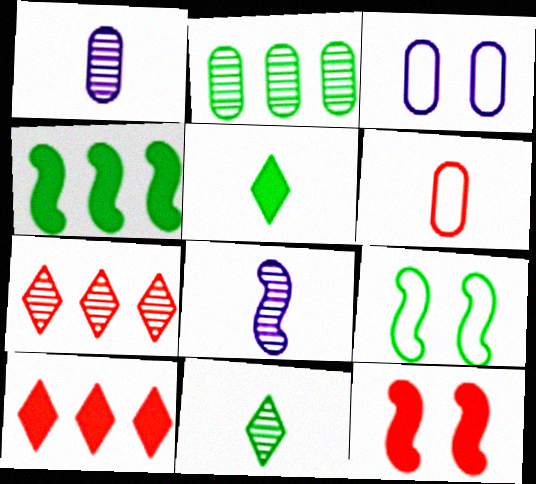[[1, 9, 10], 
[2, 5, 9], 
[5, 6, 8], 
[6, 7, 12]]